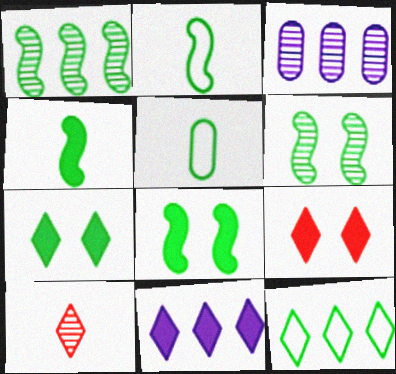[[1, 2, 8], 
[1, 5, 7], 
[2, 3, 9], 
[3, 6, 10]]